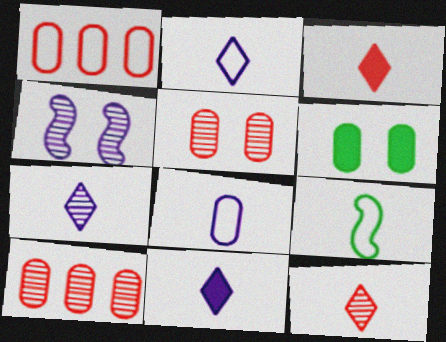[[2, 7, 11], 
[6, 8, 10]]